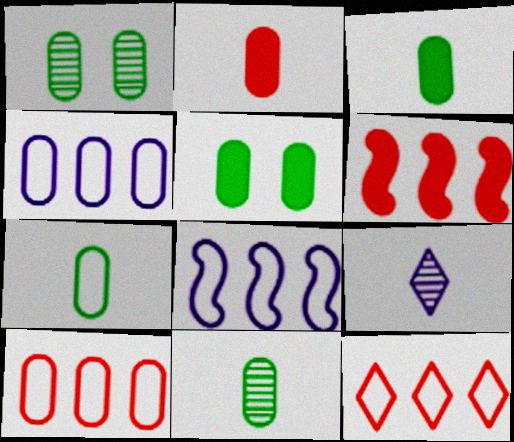[[1, 2, 4], 
[3, 7, 11]]